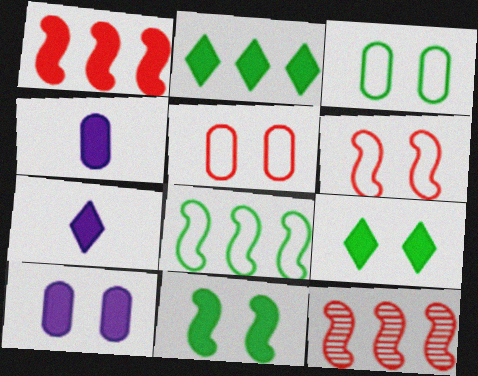[[1, 4, 9], 
[3, 7, 12]]